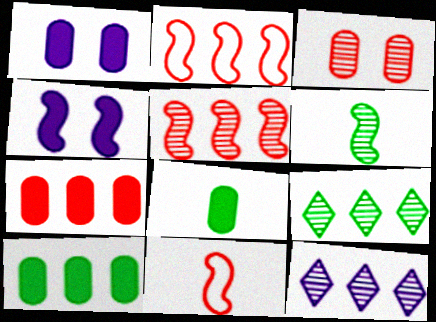[[1, 7, 8], 
[1, 9, 11], 
[2, 4, 6], 
[2, 10, 12], 
[3, 6, 12]]